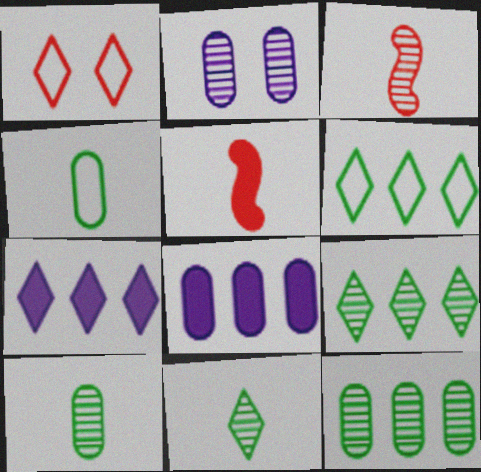[[1, 7, 11], 
[2, 3, 9], 
[2, 5, 6]]